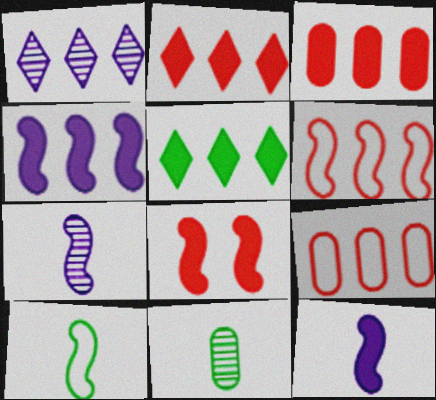[[3, 4, 5]]